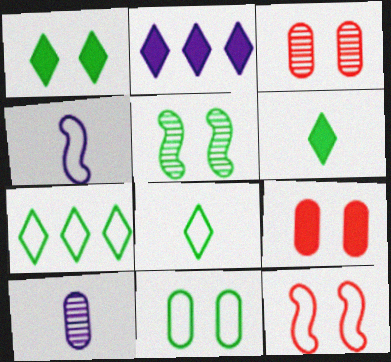[[1, 5, 11]]